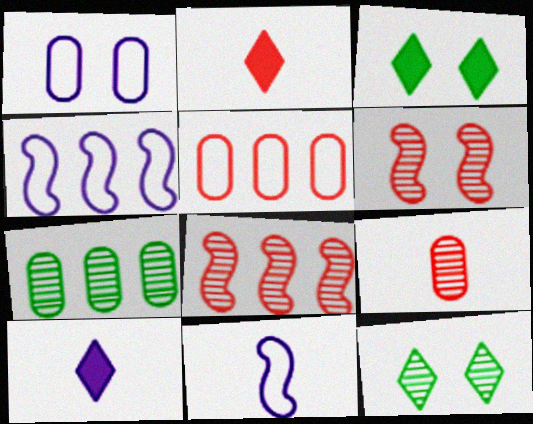[[1, 3, 6], 
[2, 5, 6], 
[3, 4, 9]]